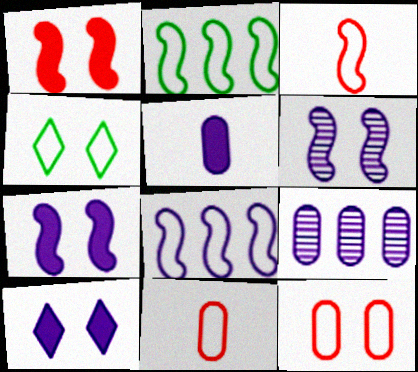[[4, 8, 11]]